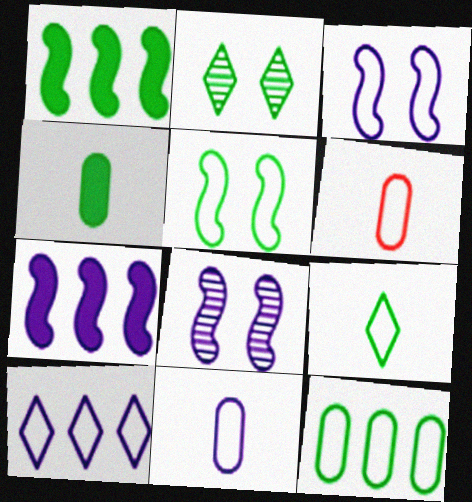[[2, 6, 7], 
[3, 10, 11], 
[5, 6, 10], 
[5, 9, 12]]